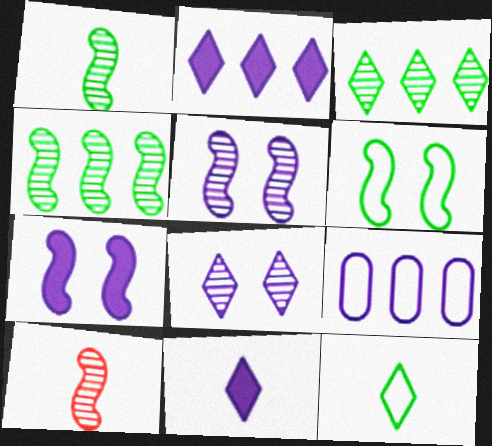[[4, 5, 10], 
[5, 9, 11]]